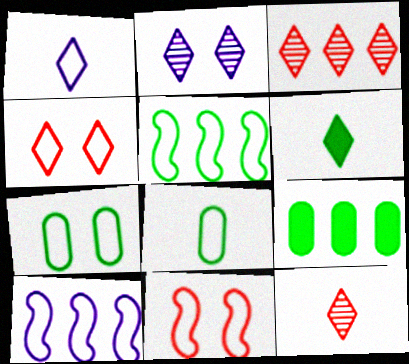[[1, 6, 12], 
[3, 9, 10], 
[4, 8, 10]]